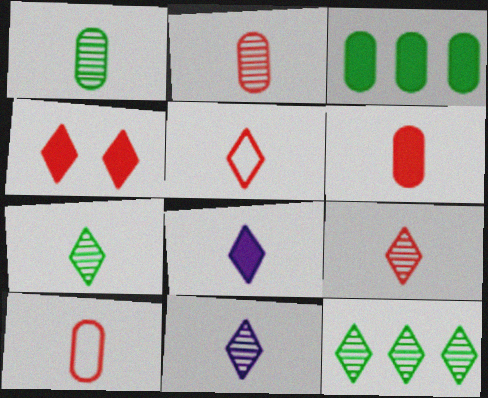[[2, 6, 10], 
[5, 7, 8], 
[7, 9, 11]]